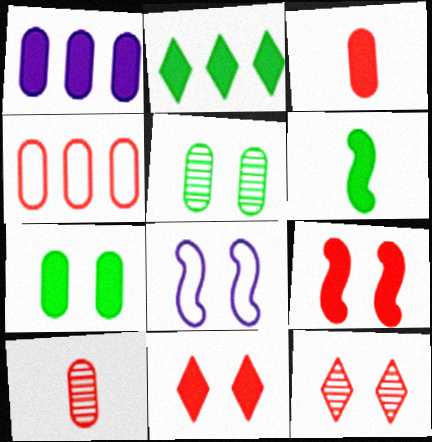[[1, 3, 7], 
[1, 6, 11], 
[2, 6, 7], 
[2, 8, 10], 
[5, 8, 11], 
[7, 8, 12]]